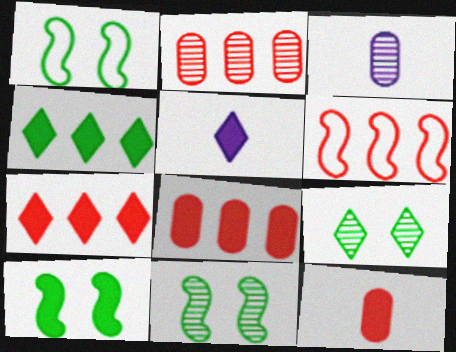[[1, 2, 5], 
[1, 3, 7], 
[1, 10, 11], 
[2, 6, 7], 
[5, 8, 10]]